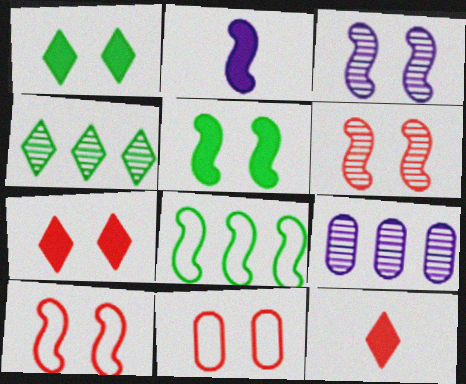[[1, 3, 11], 
[2, 4, 11], 
[2, 6, 8], 
[3, 5, 10], 
[6, 7, 11]]